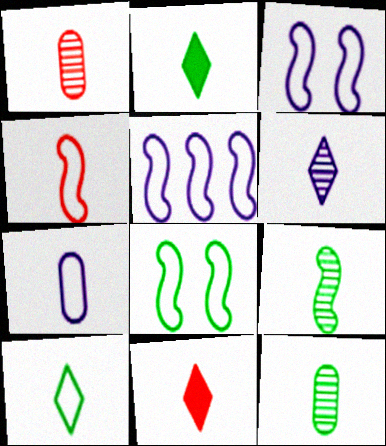[[1, 4, 11], 
[1, 6, 9], 
[4, 5, 8], 
[4, 7, 10], 
[6, 10, 11], 
[7, 9, 11]]